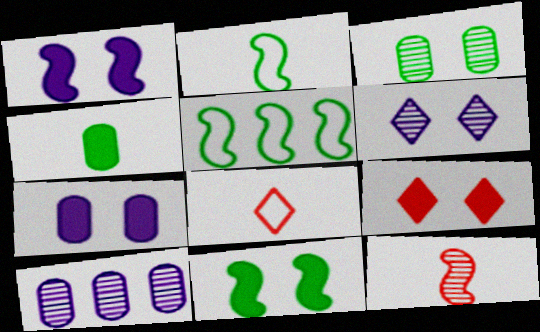[[1, 5, 12], 
[2, 9, 10], 
[7, 9, 11], 
[8, 10, 11]]